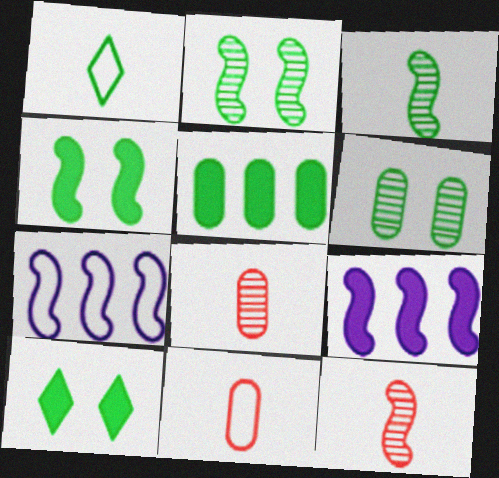[[1, 2, 5], 
[4, 7, 12], 
[7, 8, 10]]